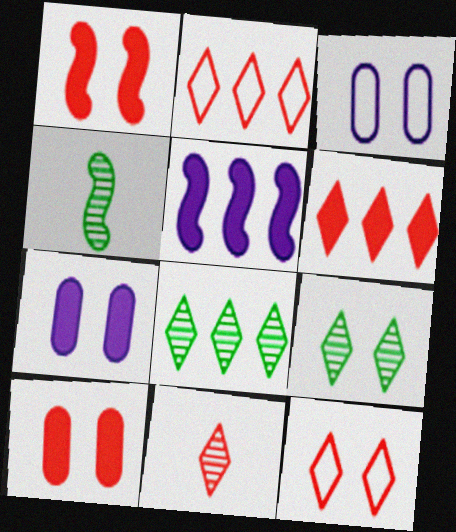[[1, 3, 9], 
[2, 4, 7], 
[3, 4, 6], 
[6, 11, 12]]